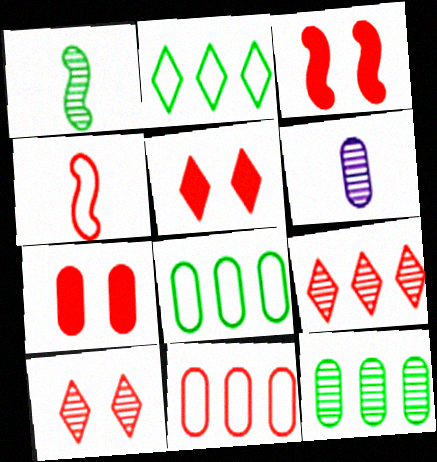[[2, 3, 6], 
[3, 5, 7], 
[4, 7, 9], 
[6, 7, 8]]